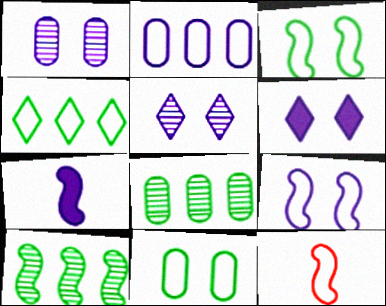[[1, 6, 9], 
[2, 5, 7], 
[6, 8, 12]]